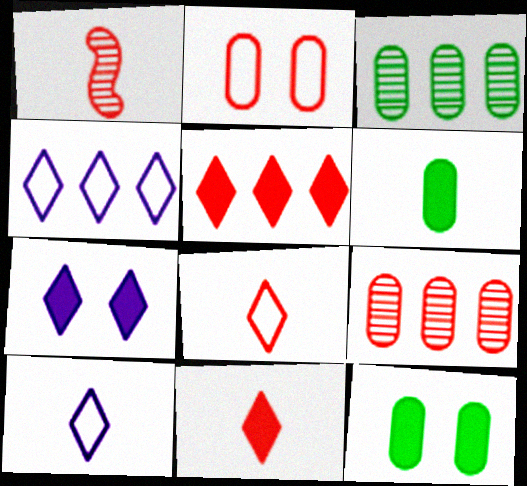[[1, 2, 5], 
[1, 4, 12], 
[1, 6, 10]]